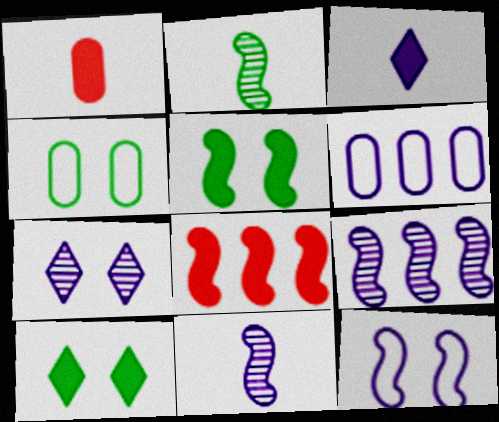[[2, 8, 12]]